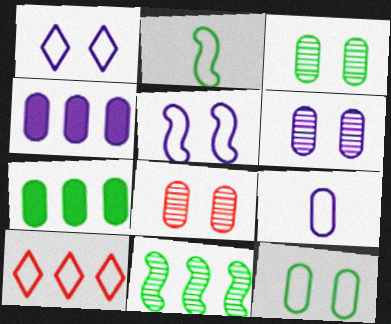[[3, 6, 8], 
[4, 6, 9], 
[4, 10, 11], 
[7, 8, 9]]